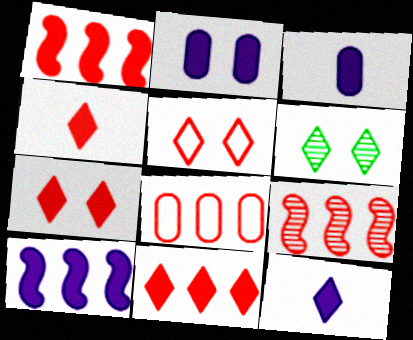[[2, 10, 12], 
[4, 7, 11], 
[8, 9, 11]]